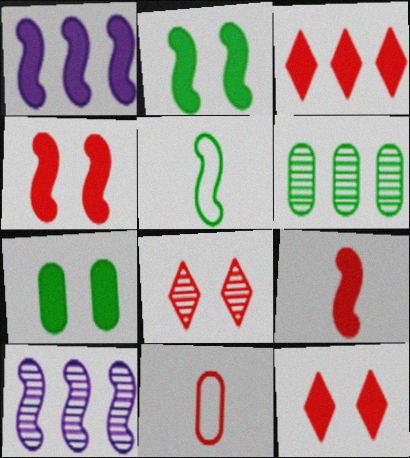[[1, 2, 9], 
[4, 5, 10]]